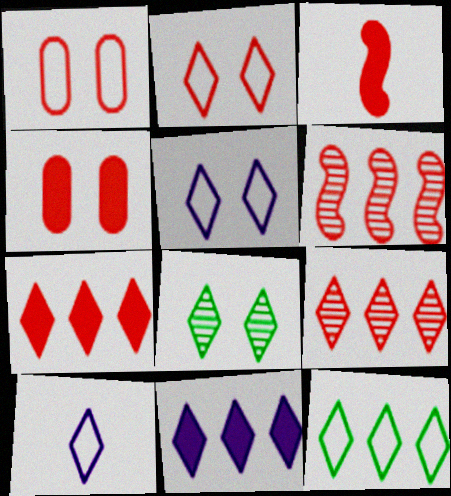[[1, 3, 9], 
[2, 10, 12], 
[3, 4, 7], 
[7, 8, 10], 
[9, 11, 12]]